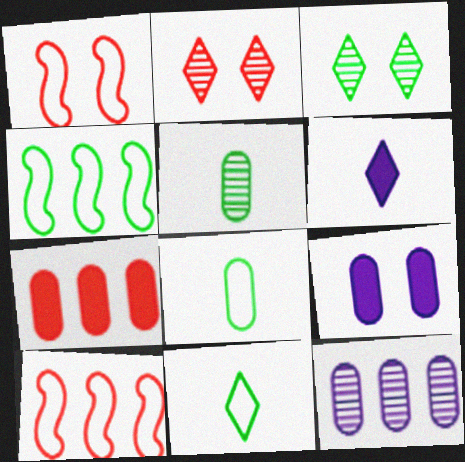[[1, 3, 9]]